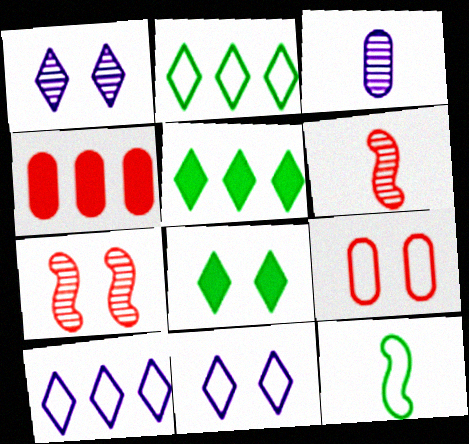[[1, 4, 12], 
[9, 10, 12]]